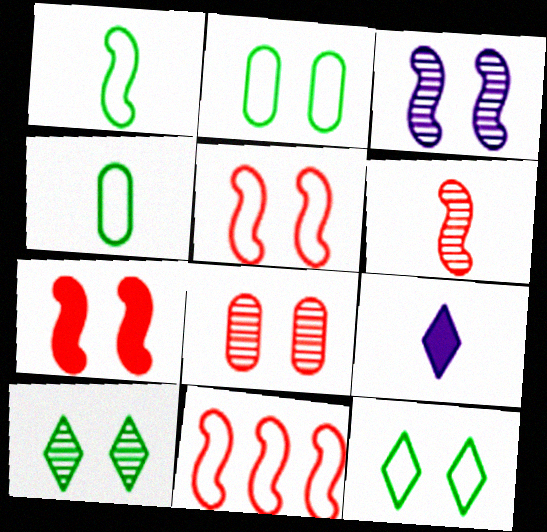[[3, 8, 10], 
[4, 6, 9], 
[6, 7, 11]]